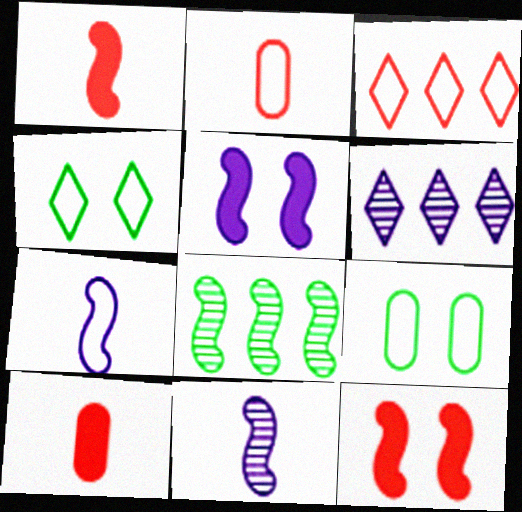[[1, 6, 9], 
[3, 7, 9], 
[7, 8, 12]]